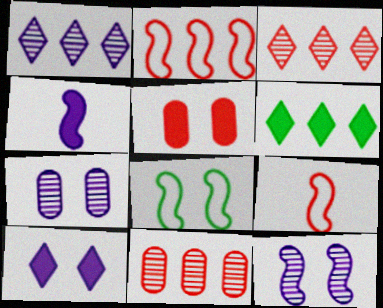[[3, 5, 9], 
[4, 5, 6], 
[6, 7, 9]]